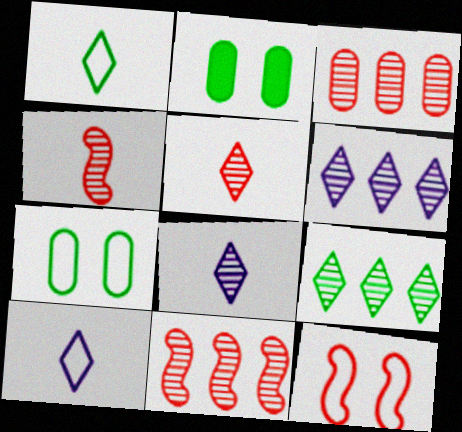[[2, 10, 11]]